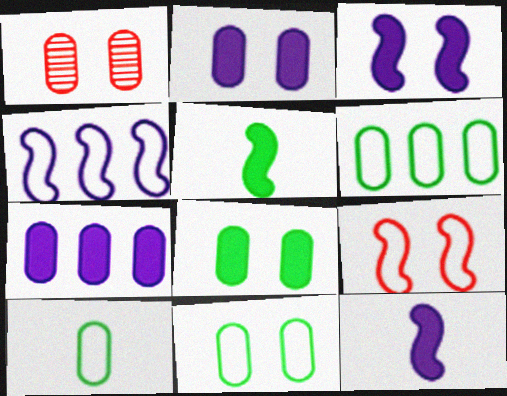[[1, 2, 11], 
[1, 7, 10], 
[6, 10, 11]]